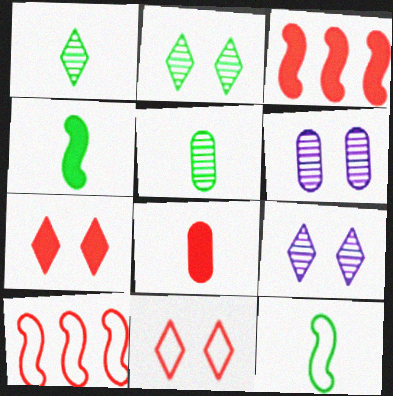[[3, 7, 8]]